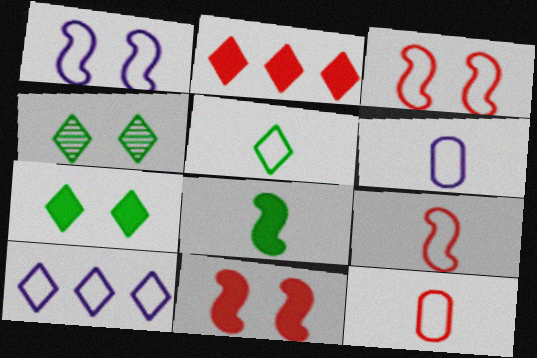[[1, 6, 10], 
[5, 6, 9]]